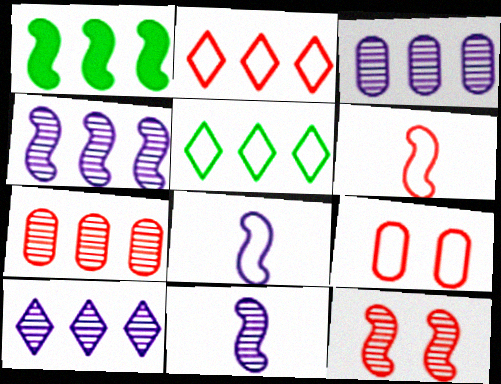[[1, 2, 3], 
[1, 8, 12], 
[2, 6, 9], 
[3, 4, 10], 
[5, 8, 9]]